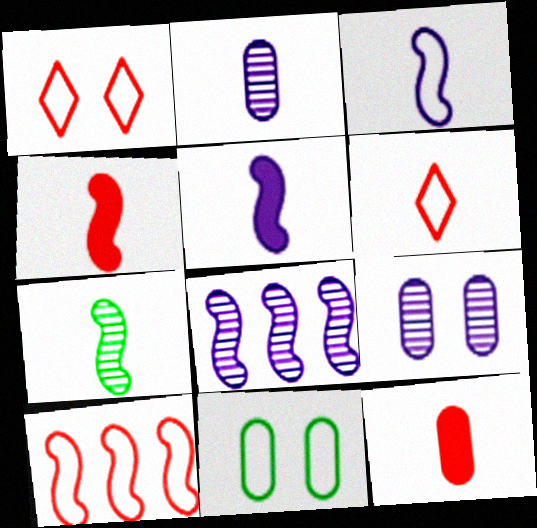[[3, 4, 7]]